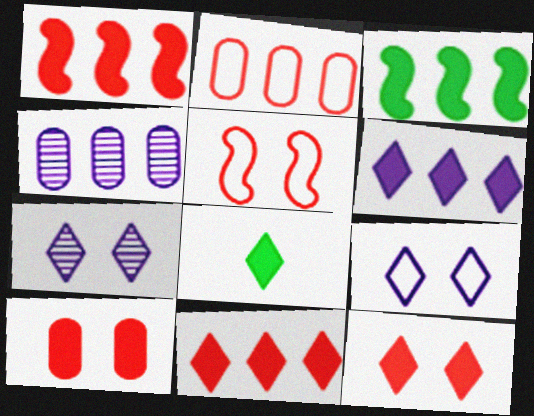[[4, 5, 8], 
[6, 8, 12]]